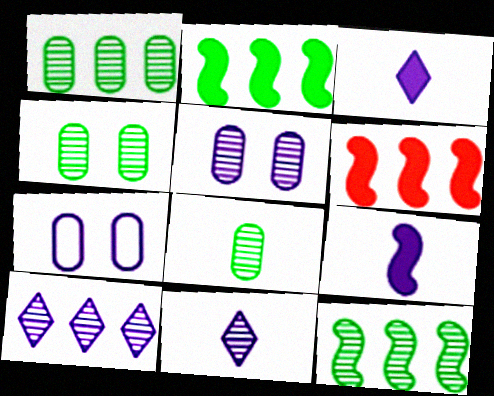[[1, 4, 8], 
[7, 9, 10]]